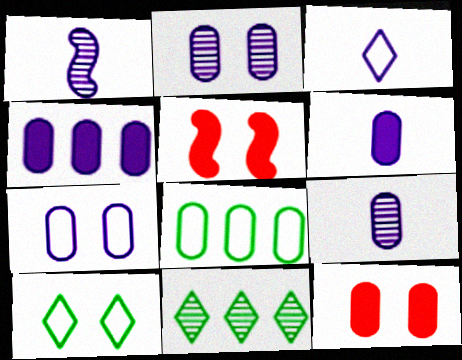[[1, 3, 6], 
[2, 5, 10], 
[4, 7, 9], 
[8, 9, 12]]